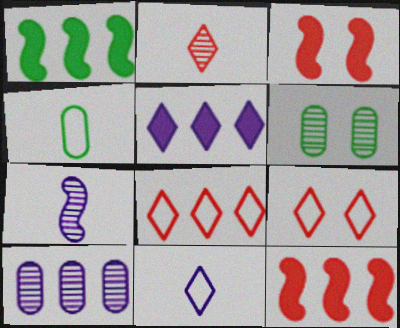[[1, 8, 10], 
[6, 11, 12]]